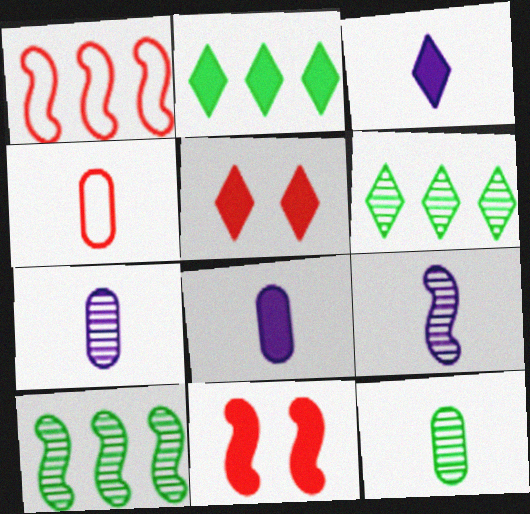[[2, 3, 5], 
[2, 8, 11], 
[4, 8, 12]]